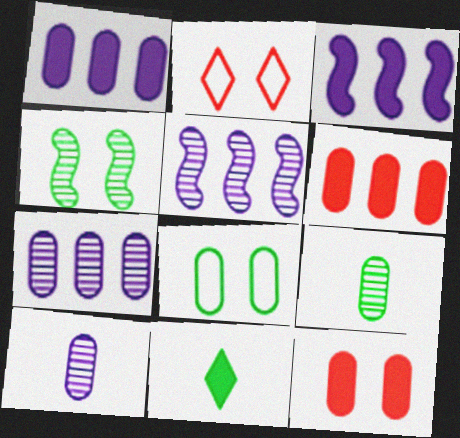[[2, 3, 9], 
[3, 11, 12], 
[6, 8, 10]]